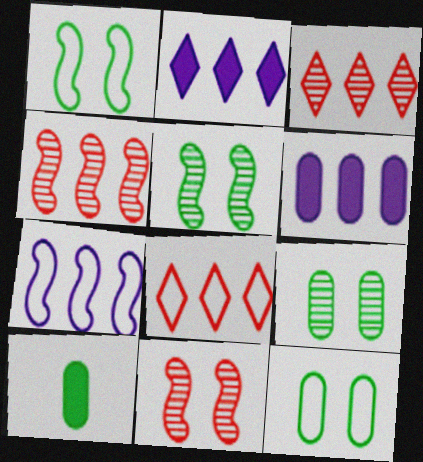[]